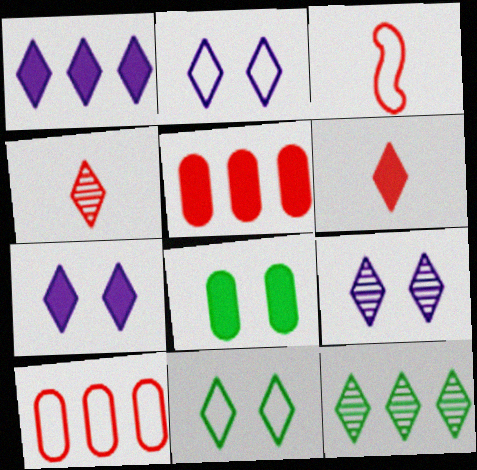[[1, 4, 11], 
[2, 6, 12], 
[2, 7, 9], 
[4, 9, 12]]